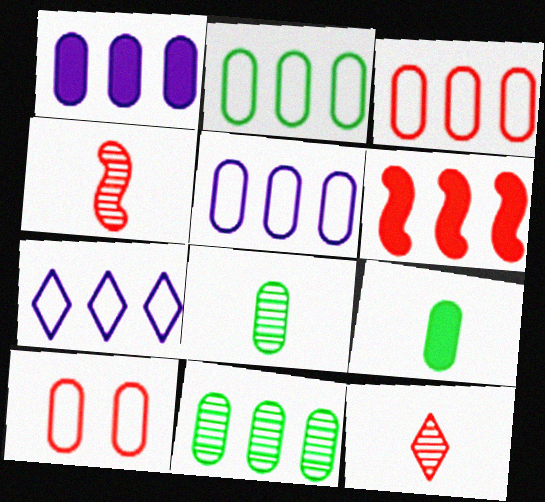[[1, 3, 11], 
[1, 8, 10], 
[2, 3, 5], 
[6, 7, 11], 
[6, 10, 12]]